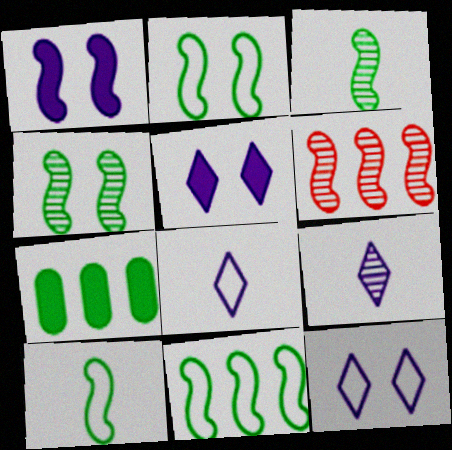[[1, 6, 10], 
[2, 10, 11]]